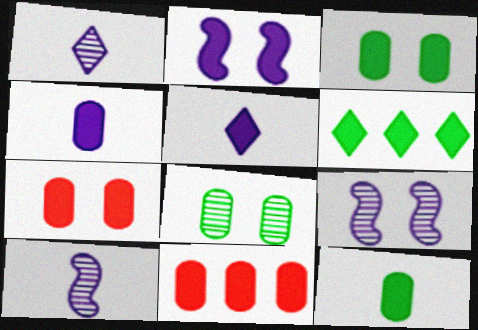[[3, 4, 11]]